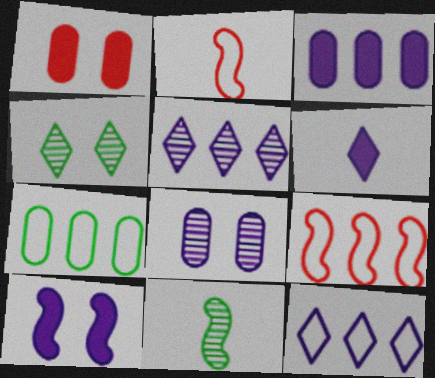[[1, 11, 12], 
[2, 3, 4], 
[3, 6, 10], 
[7, 9, 12], 
[9, 10, 11]]